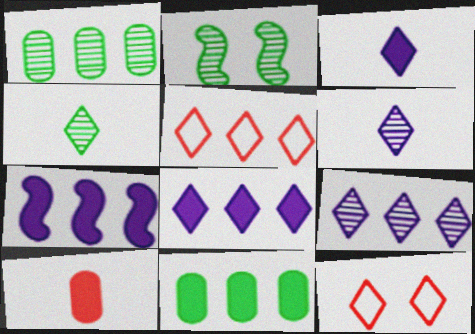[[1, 2, 4], 
[1, 5, 7], 
[4, 8, 12]]